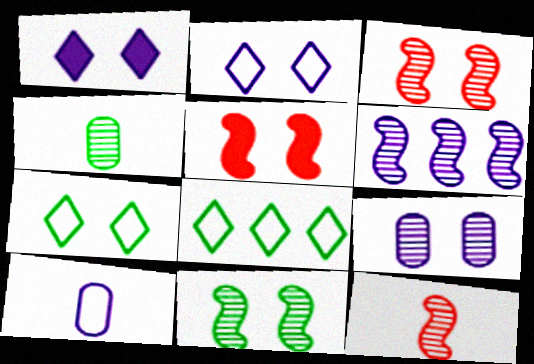[[1, 6, 10], 
[5, 7, 9], 
[6, 11, 12]]